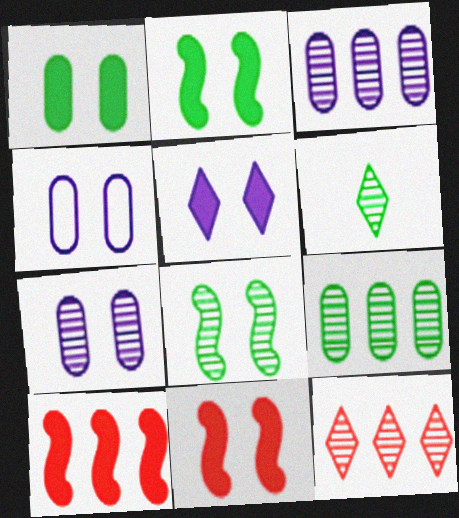[[1, 5, 11], 
[4, 6, 10], 
[6, 8, 9]]